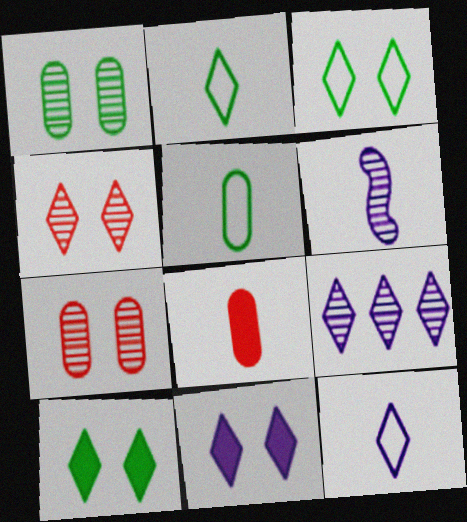[[2, 6, 8], 
[3, 4, 11], 
[9, 11, 12]]